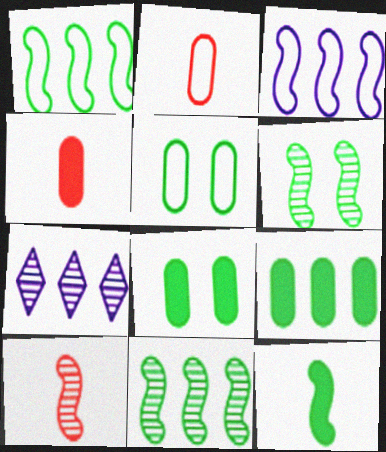[[1, 6, 12]]